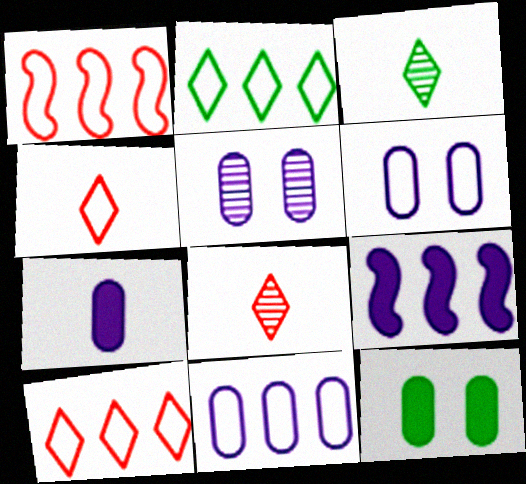[[1, 2, 11], 
[5, 7, 11]]